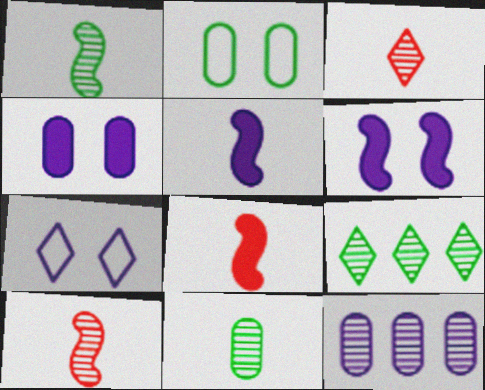[[5, 7, 12]]